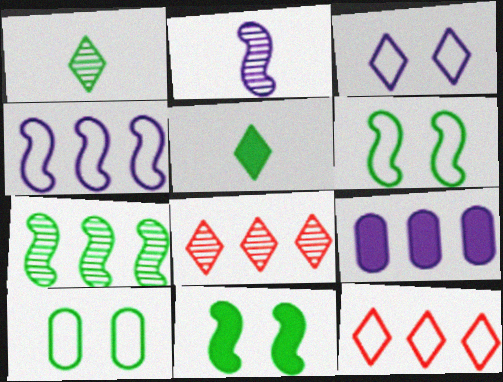[[2, 3, 9], 
[3, 5, 8], 
[5, 7, 10], 
[7, 9, 12]]